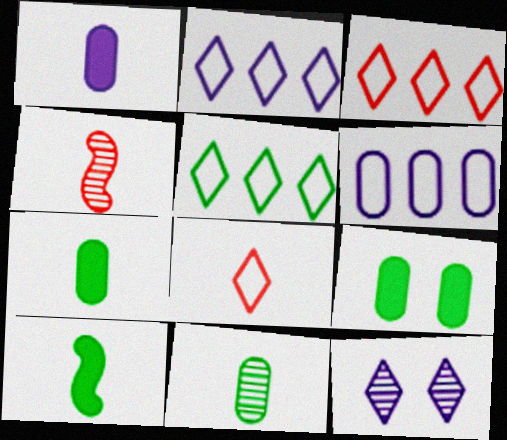[[2, 3, 5], 
[2, 4, 9]]